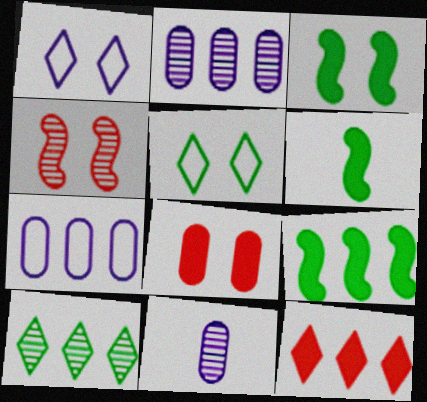[[3, 6, 9], 
[4, 10, 11]]